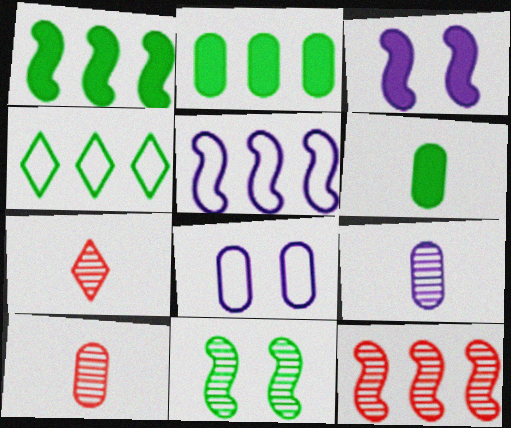[[1, 5, 12], 
[1, 7, 8], 
[2, 8, 10], 
[3, 4, 10], 
[4, 6, 11]]